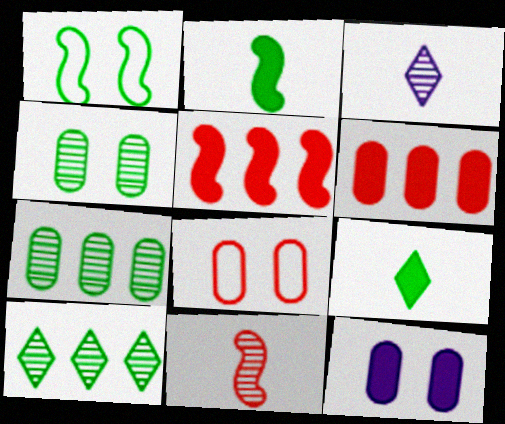[[1, 3, 6], 
[1, 7, 9], 
[4, 8, 12], 
[5, 9, 12]]